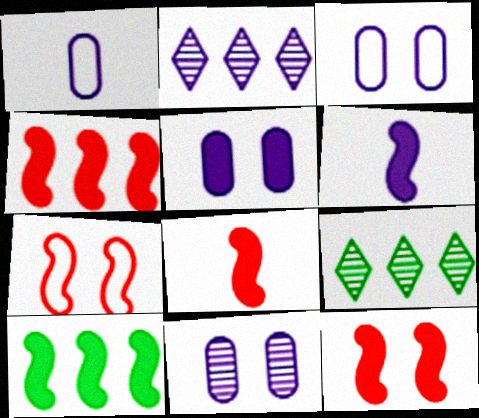[[1, 9, 12], 
[2, 3, 6], 
[3, 5, 11], 
[3, 8, 9], 
[4, 8, 12], 
[6, 10, 12]]